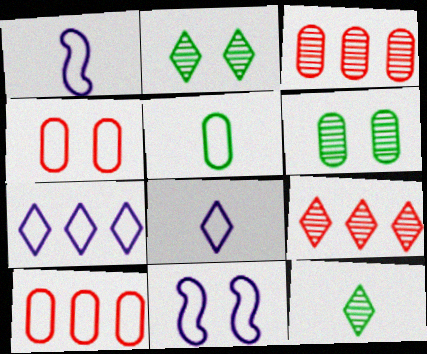[]